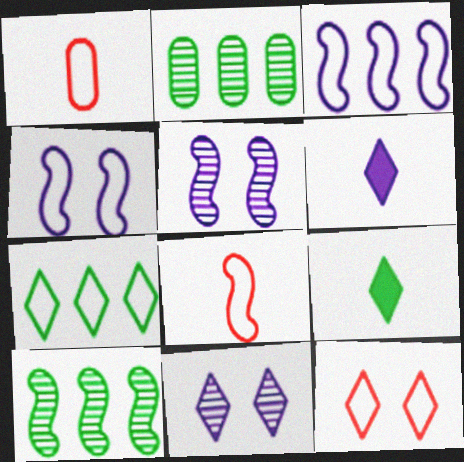[[1, 4, 7]]